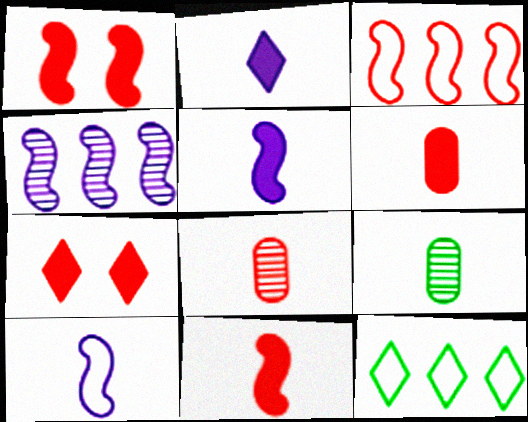[[3, 7, 8]]